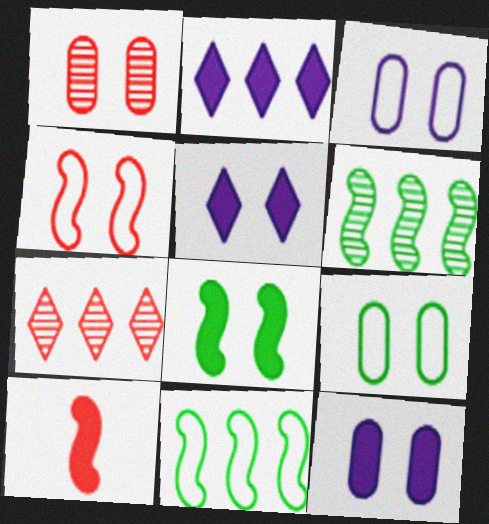[[1, 9, 12]]